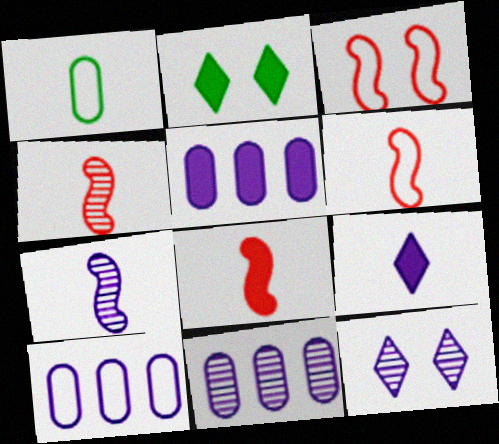[[1, 4, 9], 
[2, 4, 10], 
[2, 5, 8], 
[2, 6, 11], 
[4, 6, 8], 
[5, 10, 11], 
[7, 11, 12]]